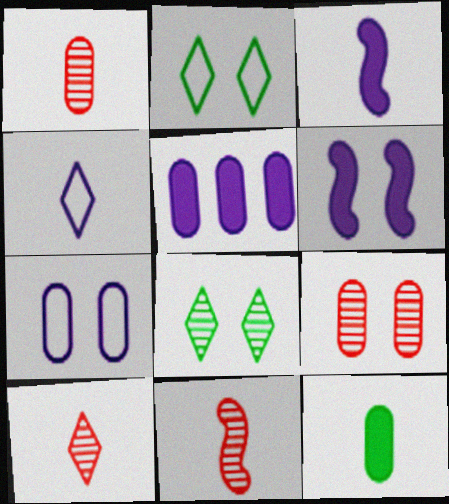[[1, 10, 11], 
[2, 5, 11], 
[2, 6, 9], 
[4, 11, 12]]